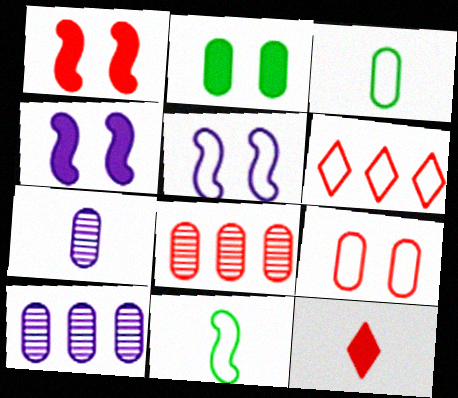[[3, 5, 6], 
[7, 11, 12]]